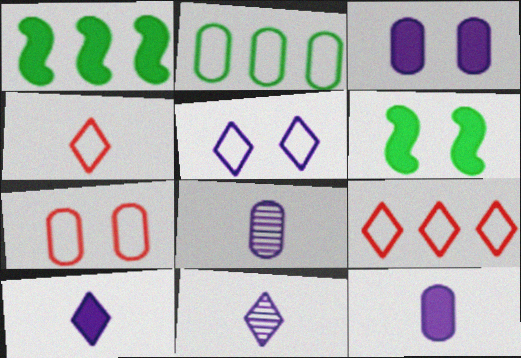[[1, 7, 11], 
[6, 8, 9]]